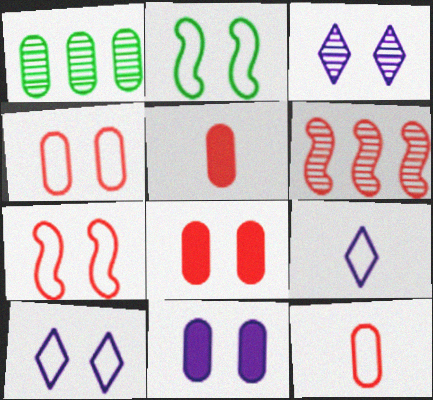[[1, 11, 12], 
[2, 3, 8], 
[2, 4, 10]]